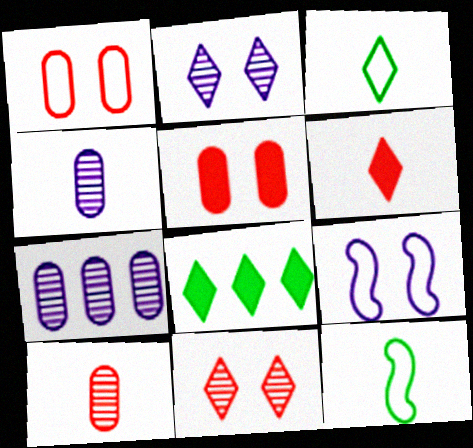[[4, 6, 12], 
[8, 9, 10]]